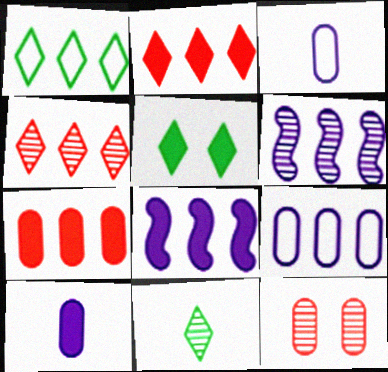[[1, 5, 11], 
[1, 6, 7], 
[6, 11, 12]]